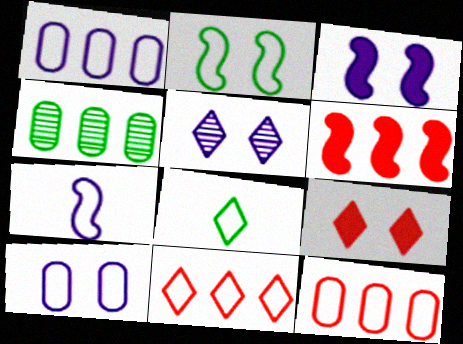[[3, 5, 10], 
[4, 7, 9]]